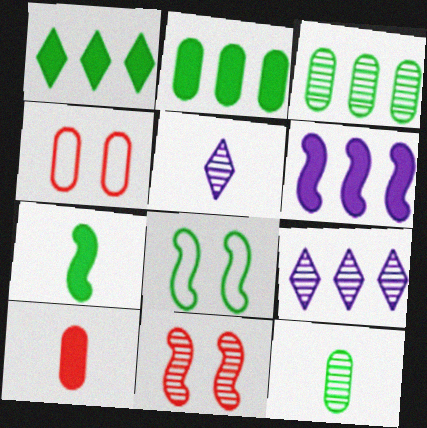[[1, 8, 12], 
[3, 5, 11], 
[4, 7, 9], 
[8, 9, 10], 
[9, 11, 12]]